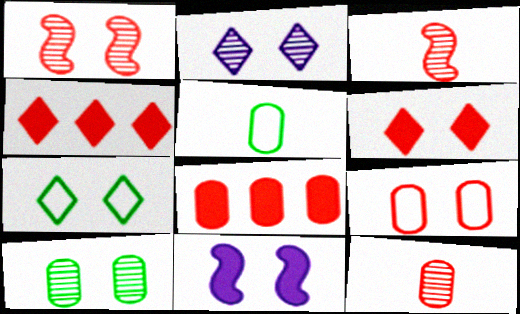[[1, 2, 10], 
[1, 6, 9], 
[2, 6, 7], 
[3, 4, 9], 
[8, 9, 12]]